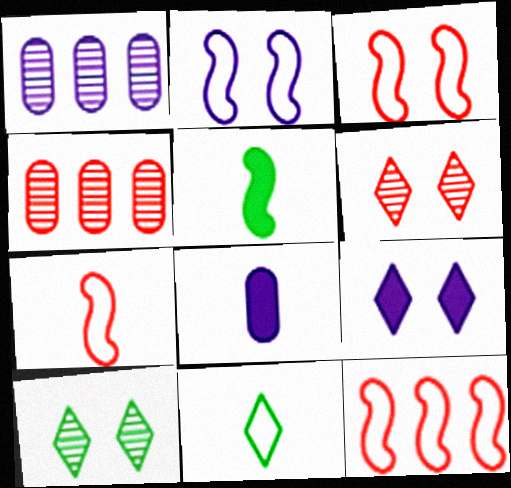[[3, 7, 12], 
[8, 10, 12]]